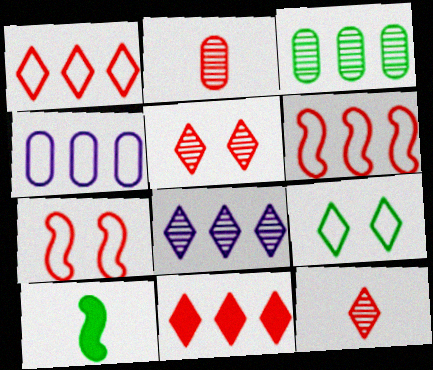[[2, 7, 11], 
[3, 9, 10], 
[4, 5, 10]]